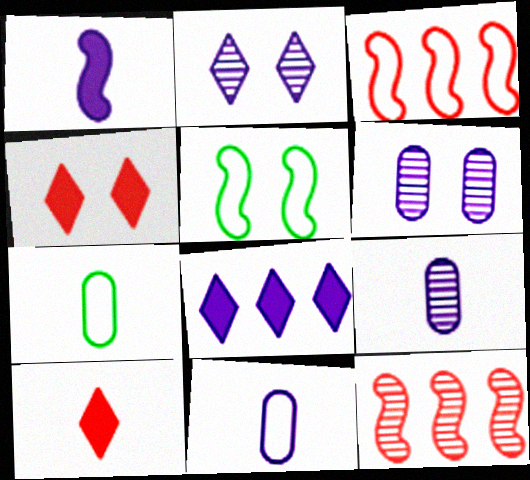[[1, 5, 12], 
[4, 5, 6]]